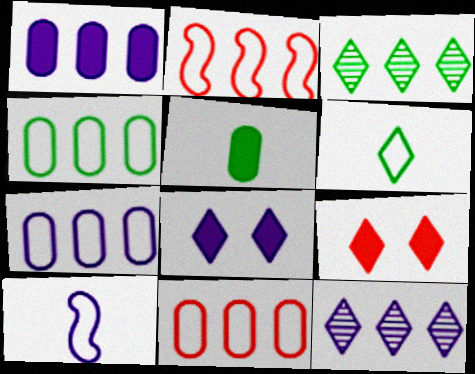[[1, 2, 3], 
[4, 7, 11], 
[6, 9, 12]]